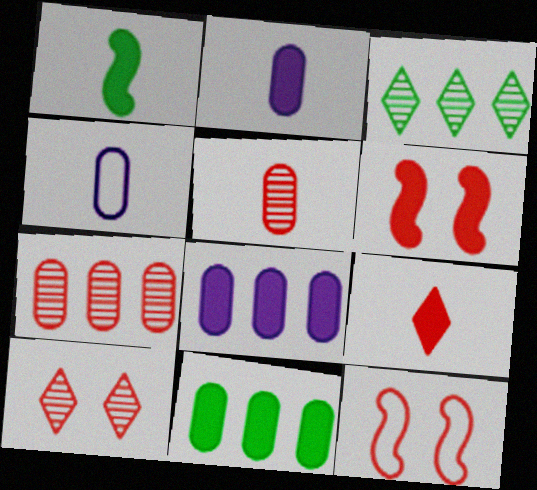[[1, 2, 9], 
[2, 3, 12], 
[3, 4, 6], 
[7, 9, 12]]